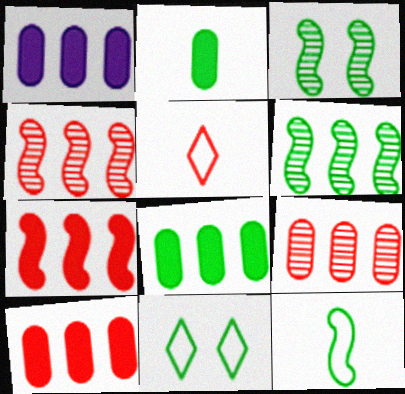[[1, 3, 5], 
[1, 8, 10], 
[2, 6, 11]]